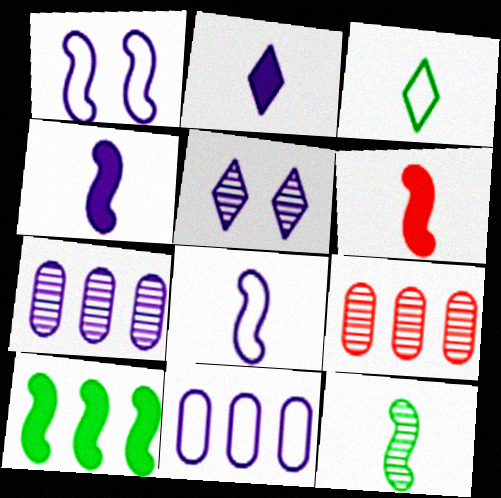[[1, 2, 7], 
[4, 5, 11], 
[5, 9, 12], 
[6, 8, 12]]